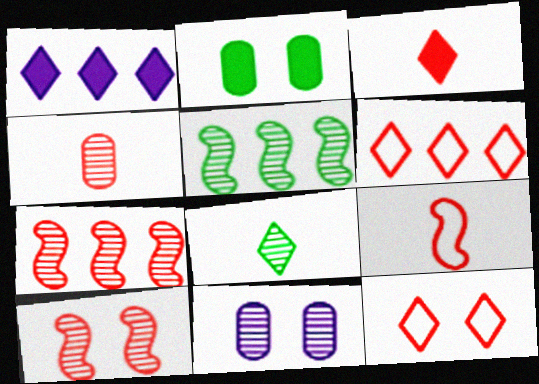[[1, 8, 12], 
[3, 4, 9], 
[7, 8, 11]]